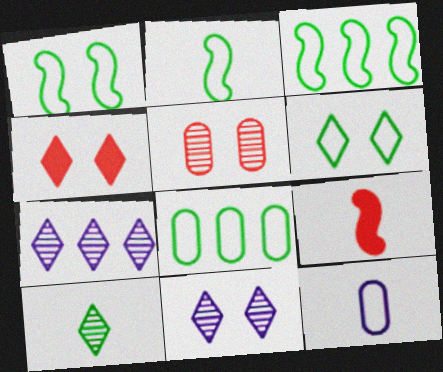[[1, 2, 3], 
[2, 6, 8], 
[4, 6, 11], 
[8, 9, 11], 
[9, 10, 12]]